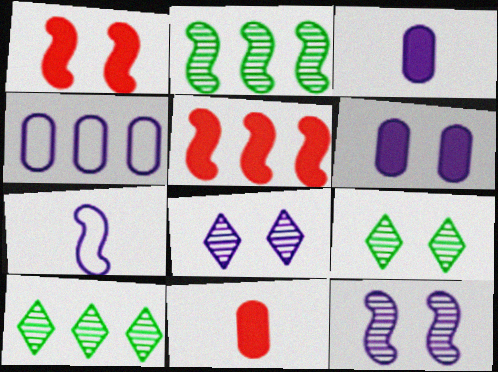[[1, 2, 7], 
[4, 5, 10]]